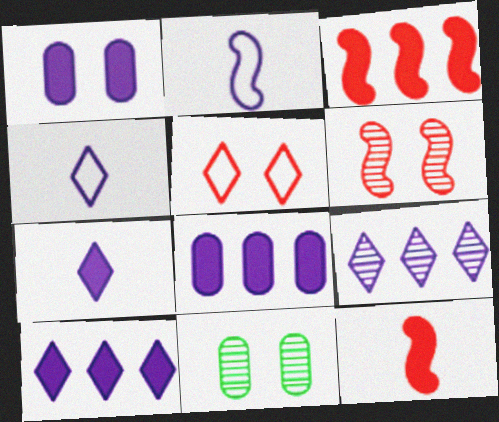[[1, 2, 9], 
[3, 4, 11]]